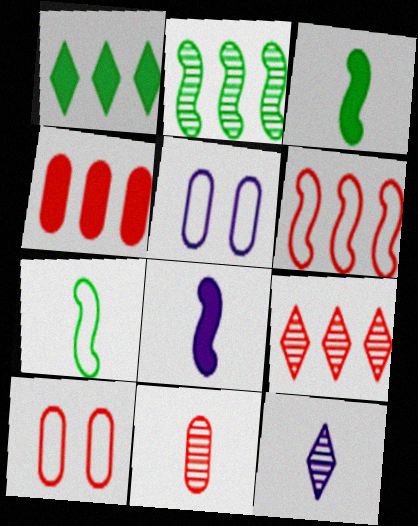[[3, 5, 9], 
[4, 6, 9], 
[4, 10, 11]]